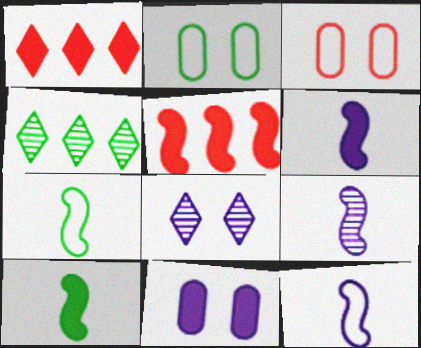[[1, 2, 9], 
[1, 10, 11], 
[2, 4, 10], 
[3, 4, 6], 
[6, 9, 12]]